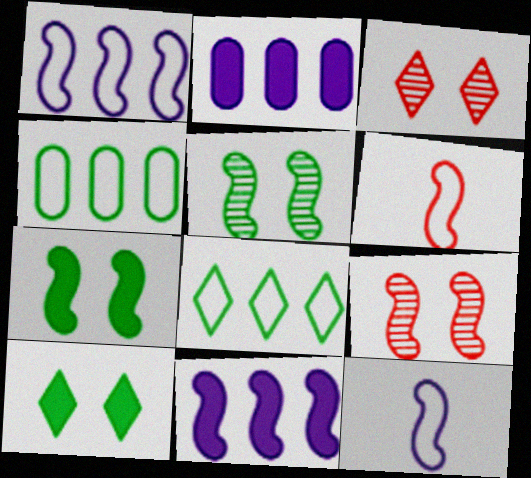[[5, 6, 11]]